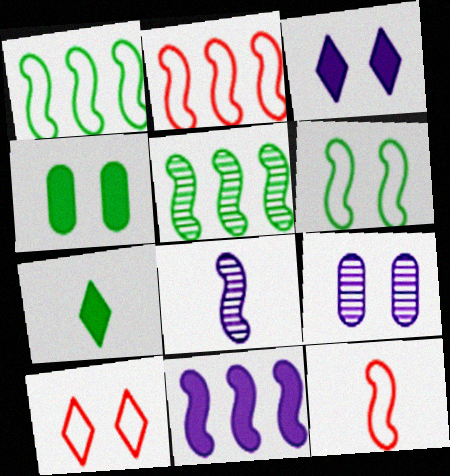[[2, 5, 11], 
[2, 7, 9]]